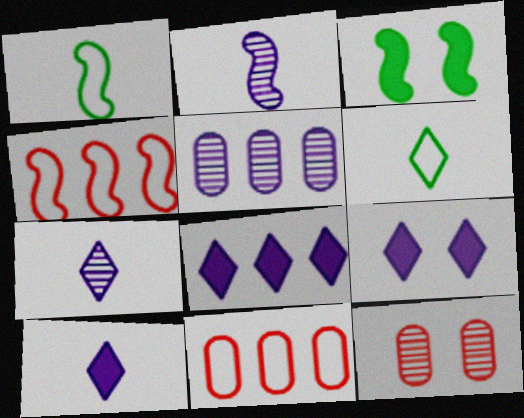[[1, 8, 12], 
[2, 3, 4], 
[3, 7, 11], 
[8, 9, 10]]